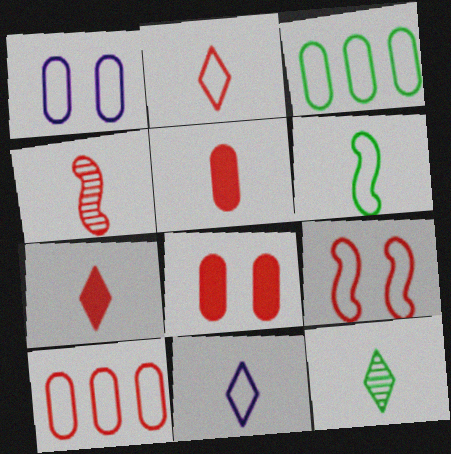[[2, 4, 5], 
[2, 9, 10], 
[3, 9, 11], 
[7, 11, 12]]